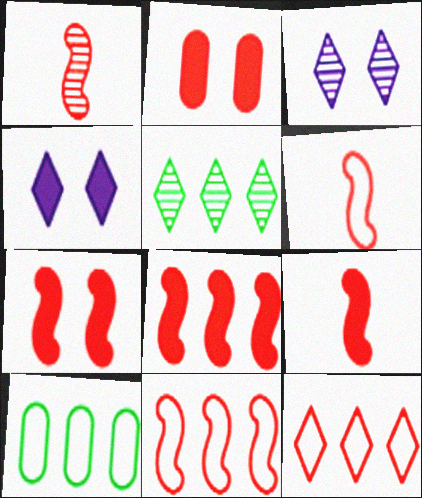[[1, 2, 12], 
[1, 4, 10], 
[1, 6, 9], 
[1, 7, 11], 
[3, 9, 10], 
[7, 8, 9]]